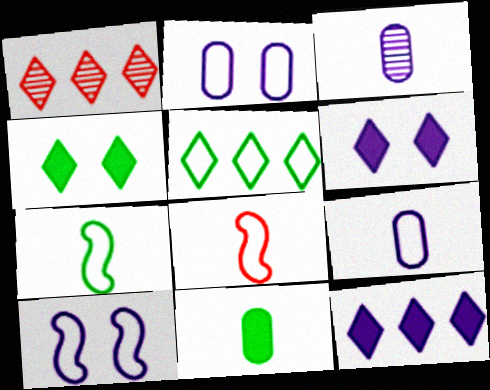[[1, 5, 12], 
[1, 10, 11], 
[2, 5, 8], 
[3, 10, 12]]